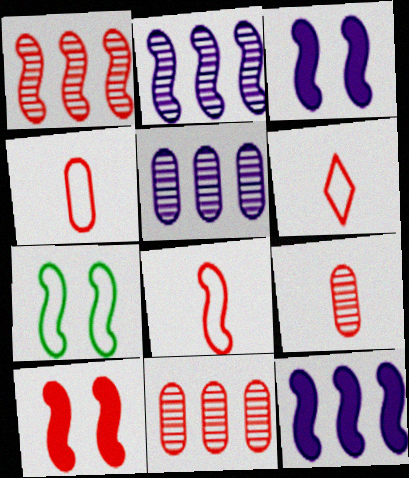[[1, 8, 10], 
[4, 6, 8], 
[6, 10, 11]]